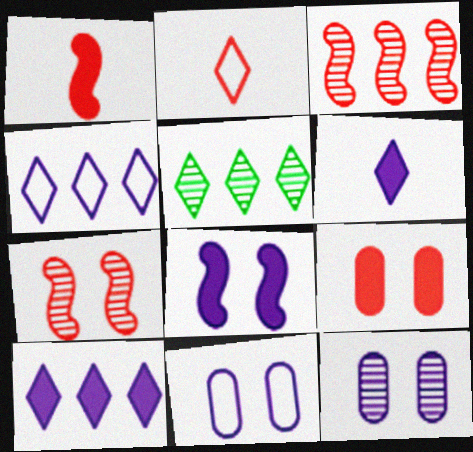[[1, 5, 11], 
[2, 3, 9]]